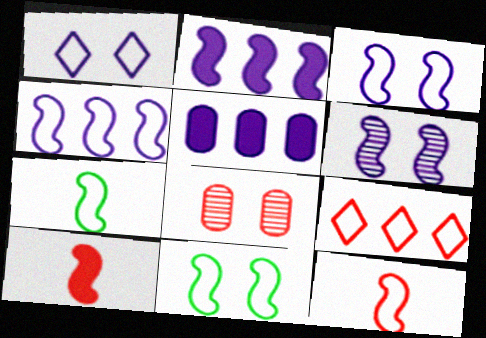[[4, 11, 12], 
[8, 9, 10]]